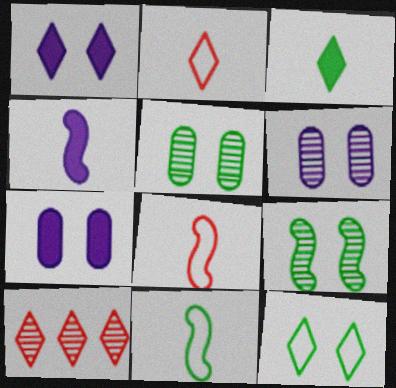[[7, 10, 11]]